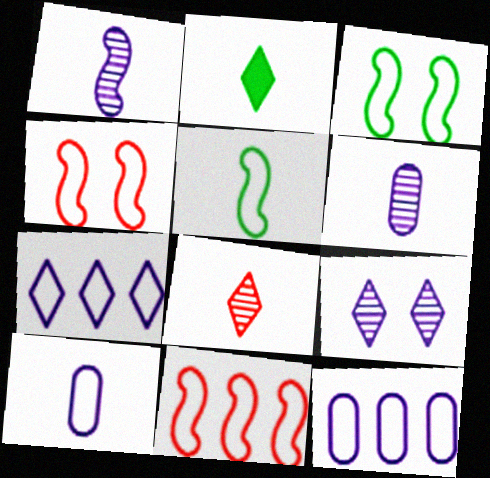[]